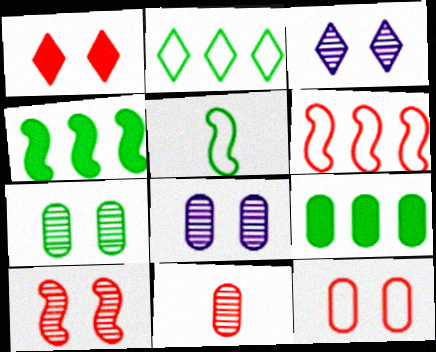[[1, 6, 11], 
[1, 10, 12], 
[3, 7, 10]]